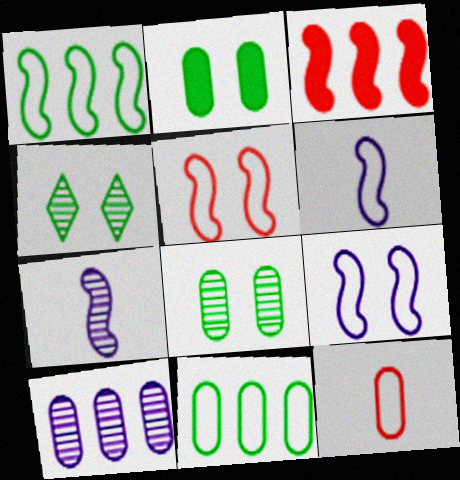[[1, 5, 6], 
[2, 10, 12]]